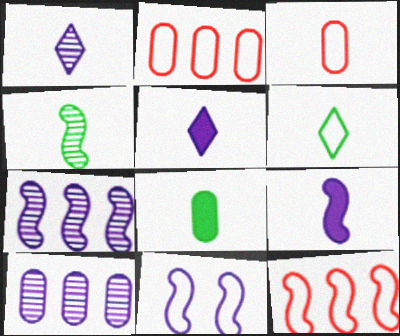[[2, 6, 11], 
[3, 4, 5], 
[4, 6, 8], 
[5, 10, 11], 
[7, 9, 11]]